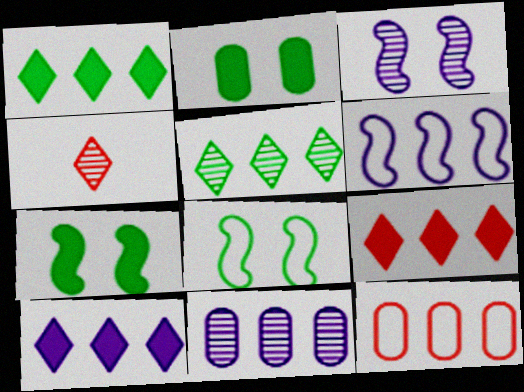[[1, 9, 10], 
[2, 4, 6], 
[6, 10, 11]]